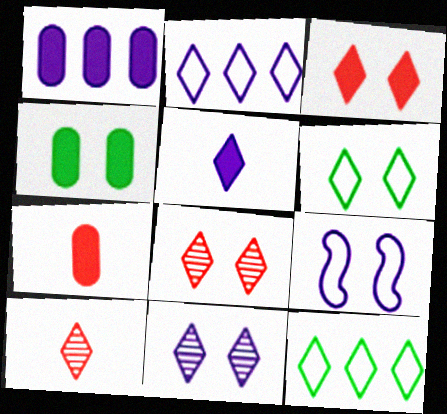[[1, 4, 7], 
[2, 5, 11], 
[3, 6, 11], 
[4, 8, 9], 
[5, 8, 12]]